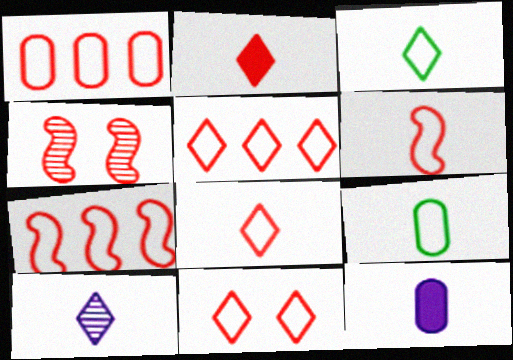[[1, 2, 4], 
[1, 5, 7], 
[1, 6, 11], 
[2, 3, 10], 
[5, 8, 11]]